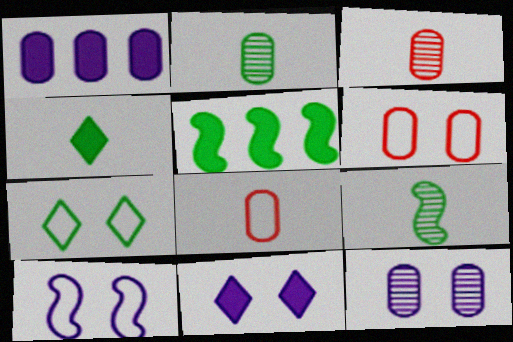[[1, 2, 6], 
[2, 5, 7], 
[6, 7, 10], 
[10, 11, 12]]